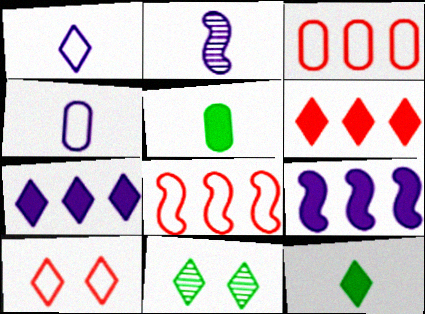[[1, 6, 11]]